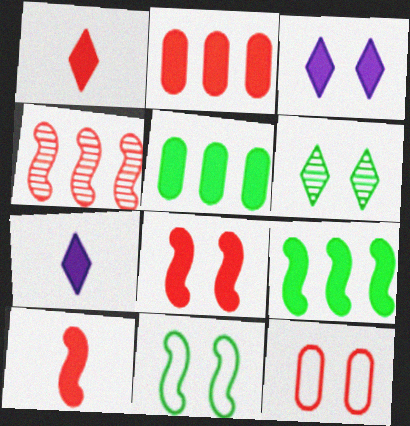[[1, 2, 8], 
[1, 4, 12], 
[3, 5, 10], 
[5, 7, 8]]